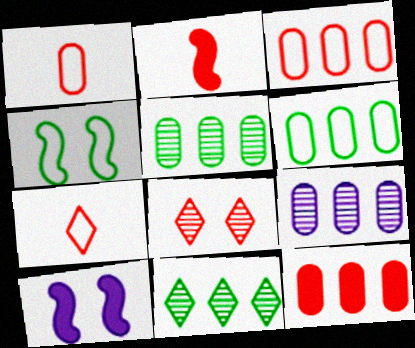[[1, 10, 11], 
[2, 3, 8], 
[5, 7, 10], 
[6, 9, 12]]